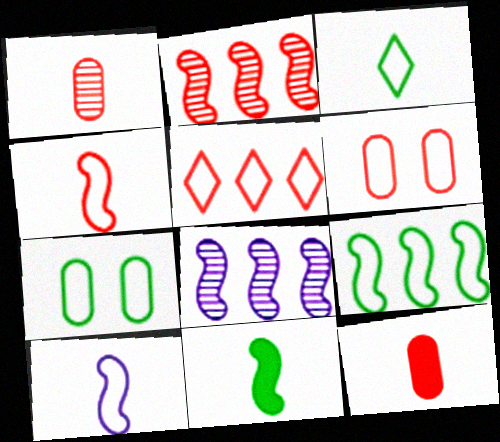[[3, 7, 9], 
[4, 5, 6], 
[5, 7, 10]]